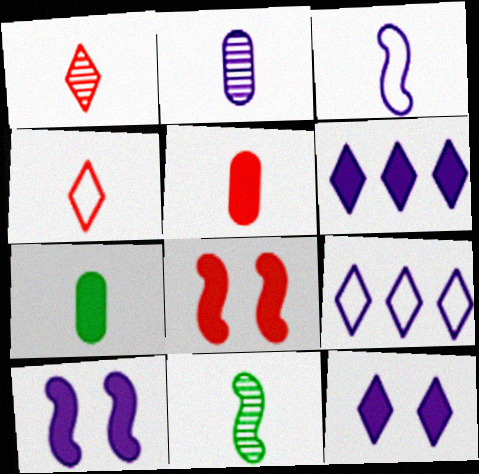[[1, 2, 11], 
[1, 3, 7], 
[2, 9, 10], 
[6, 7, 8]]